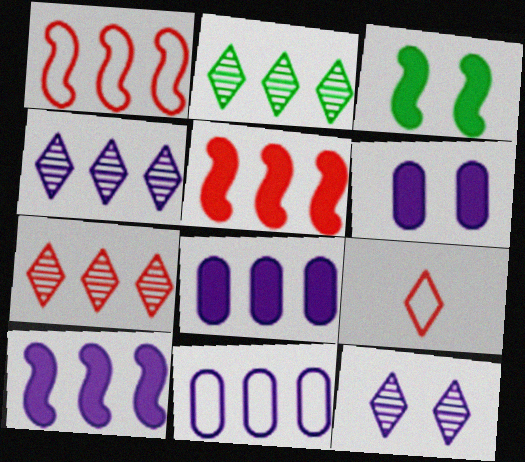[[1, 2, 8], 
[2, 4, 7], 
[2, 5, 11], 
[4, 10, 11]]